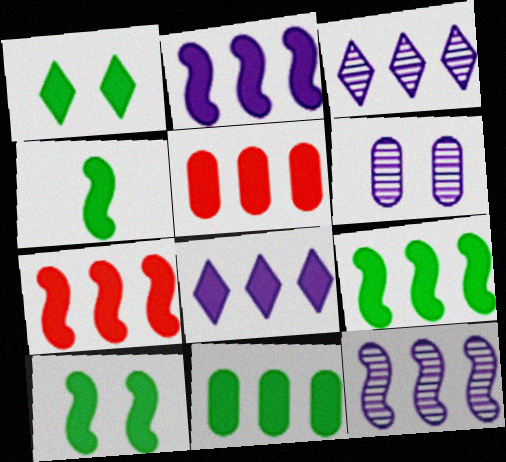[[1, 4, 11], 
[2, 7, 9], 
[4, 9, 10], 
[5, 8, 9], 
[7, 8, 11]]